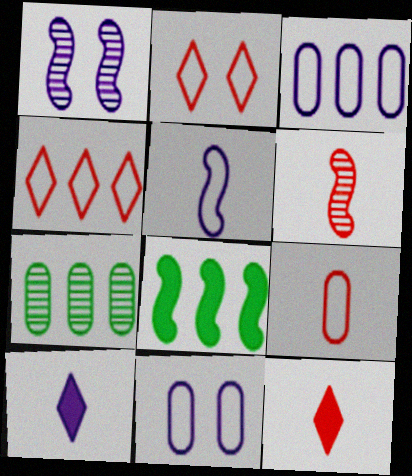[[1, 3, 10], 
[6, 9, 12]]